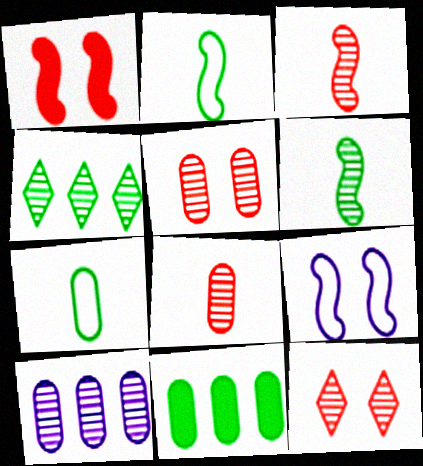[[6, 10, 12]]